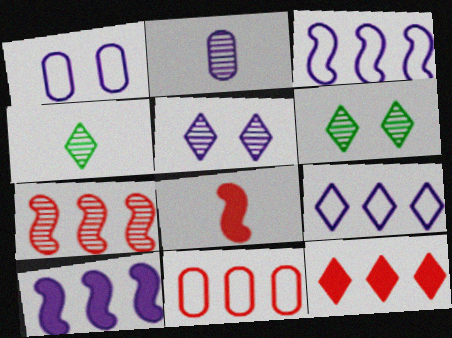[[2, 6, 7], 
[7, 11, 12]]